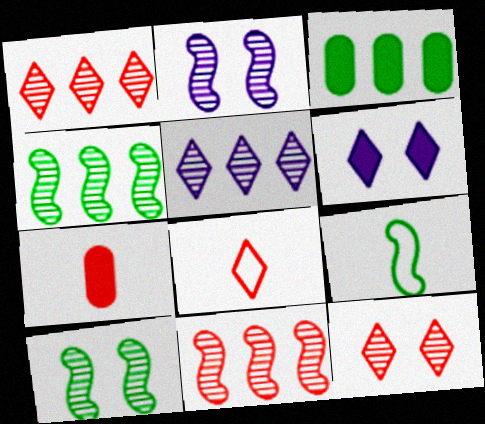[[2, 3, 8]]